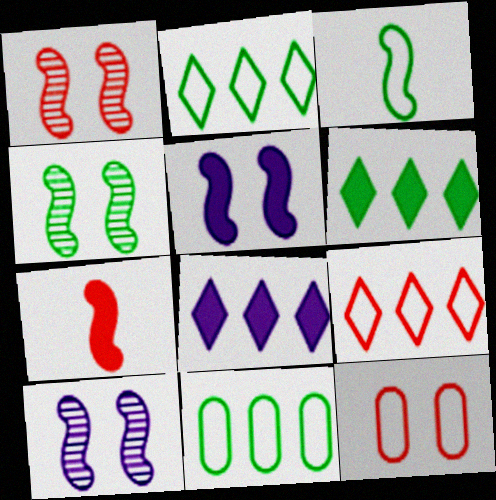[[1, 4, 10]]